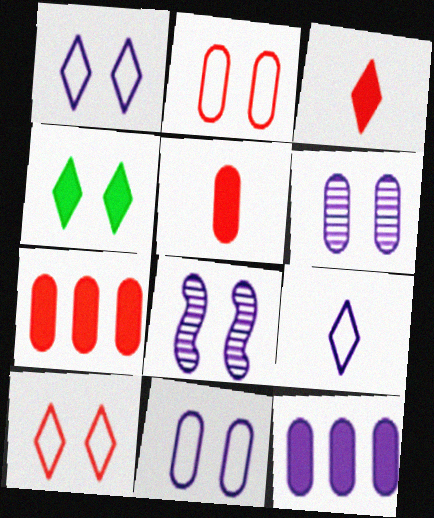[[2, 4, 8], 
[8, 9, 12]]